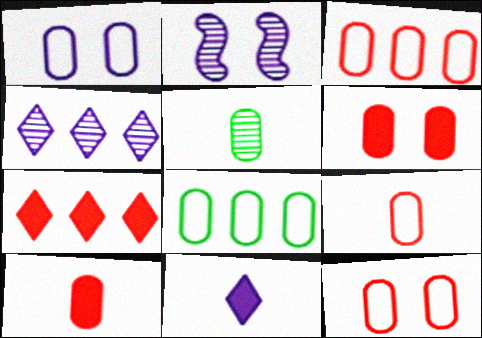[[1, 8, 9], 
[3, 9, 12]]